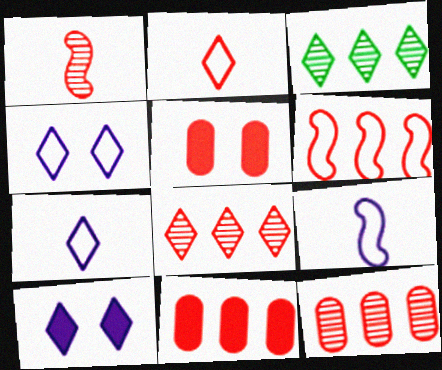[[2, 3, 10], 
[3, 5, 9], 
[6, 8, 11]]